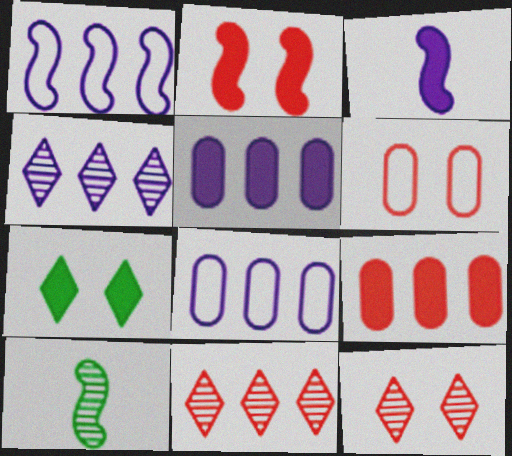[[1, 2, 10], 
[1, 4, 5], 
[2, 6, 12], 
[3, 7, 9]]